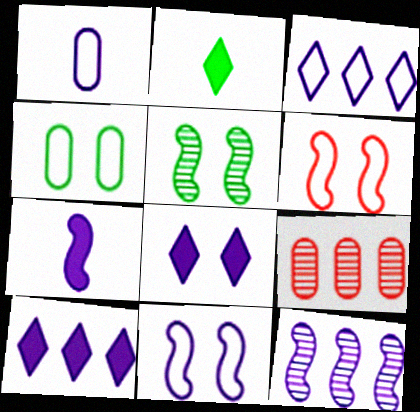[[1, 3, 11], 
[1, 8, 12], 
[2, 9, 11], 
[7, 11, 12]]